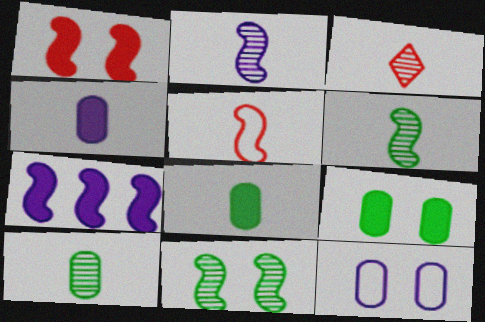[[2, 3, 10], 
[5, 7, 11]]